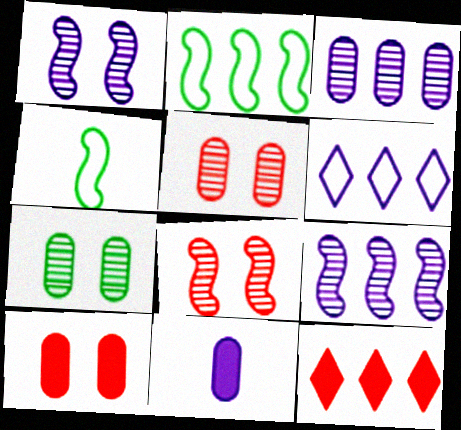[[1, 6, 11], 
[2, 3, 12]]